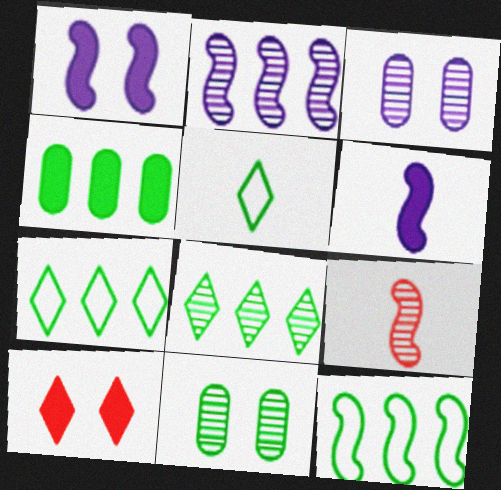[[1, 9, 12], 
[3, 8, 9], 
[4, 6, 10], 
[4, 8, 12]]